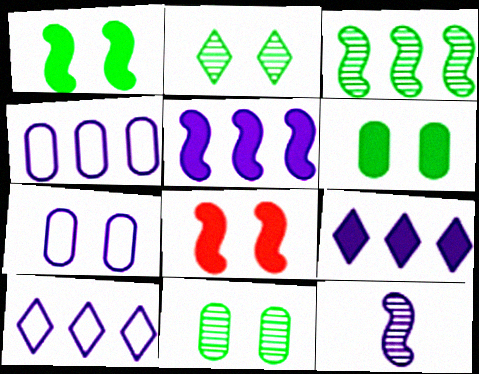[[2, 7, 8], 
[7, 9, 12]]